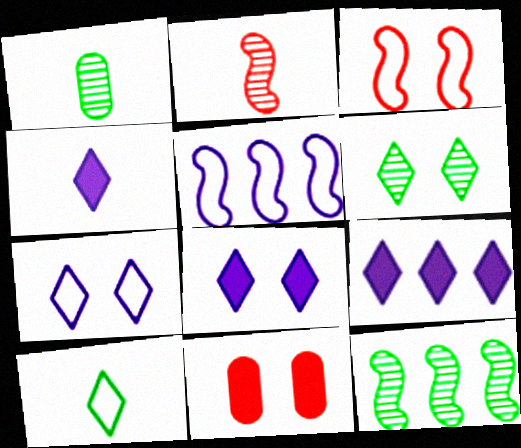[[1, 3, 9], 
[1, 6, 12], 
[4, 8, 9]]